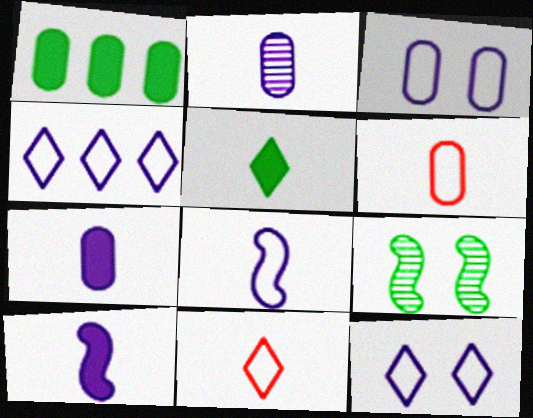[[3, 4, 8]]